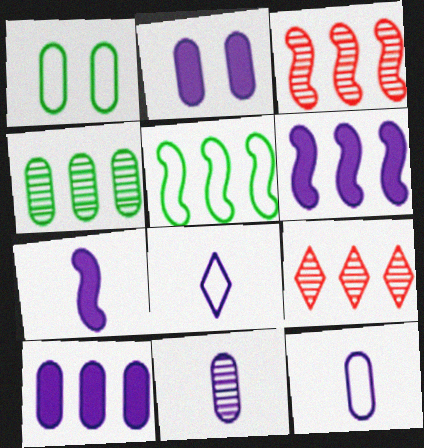[[1, 7, 9], 
[3, 5, 6], 
[5, 9, 10], 
[7, 8, 11]]